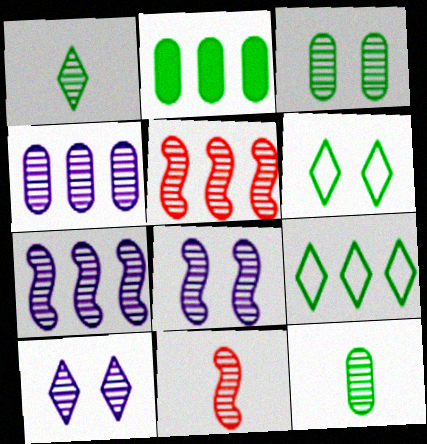[[5, 10, 12]]